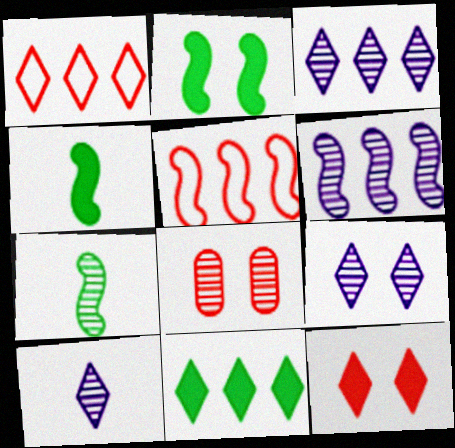[[1, 3, 11], 
[3, 7, 8], 
[3, 9, 10]]